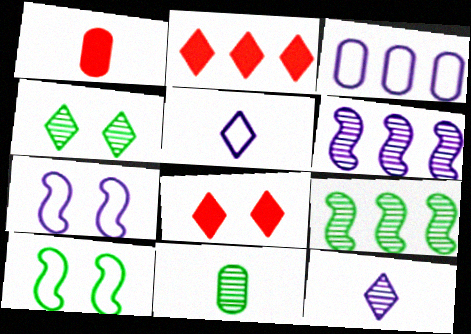[[2, 3, 9], 
[2, 4, 5], 
[2, 7, 11], 
[3, 5, 7], 
[4, 9, 11]]